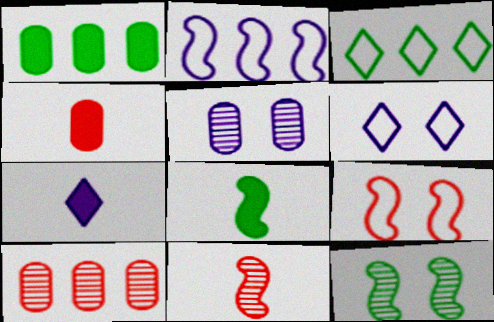[[1, 6, 11], 
[2, 5, 7], 
[4, 7, 8], 
[6, 8, 10]]